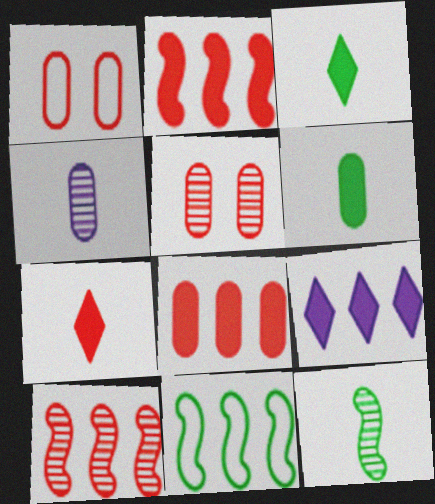[[1, 7, 10], 
[1, 9, 12]]